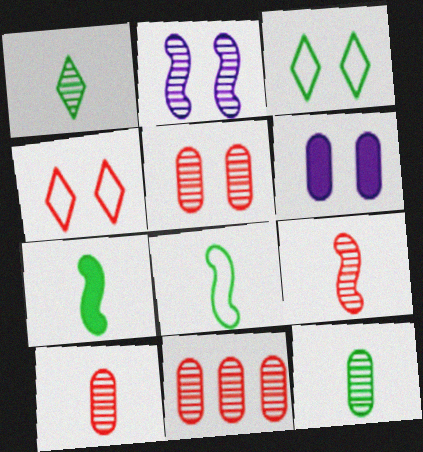[[1, 2, 11], 
[5, 10, 11]]